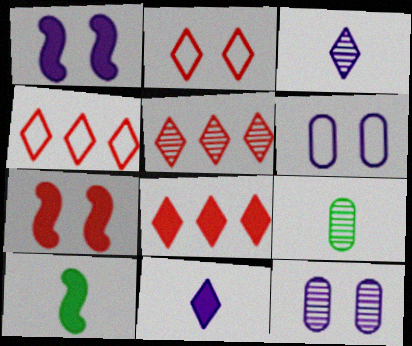[[1, 4, 9], 
[4, 5, 8], 
[4, 10, 12], 
[5, 6, 10]]